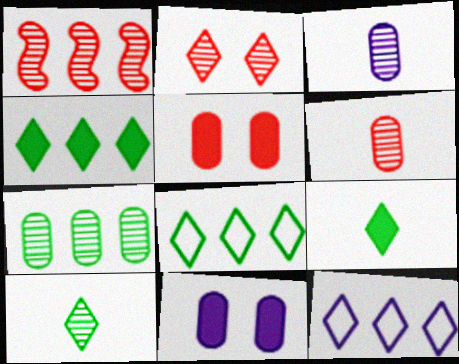[[1, 2, 6], 
[2, 9, 12]]